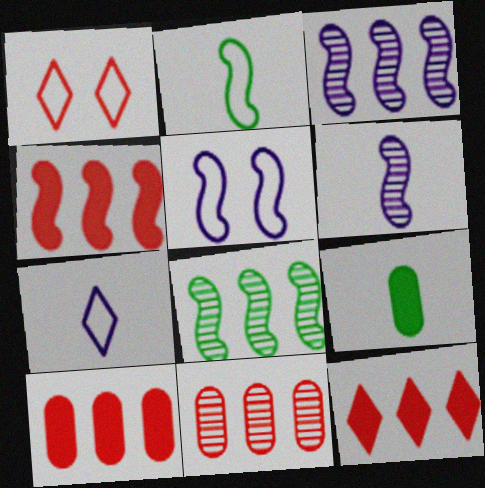[[1, 3, 9], 
[4, 10, 12]]